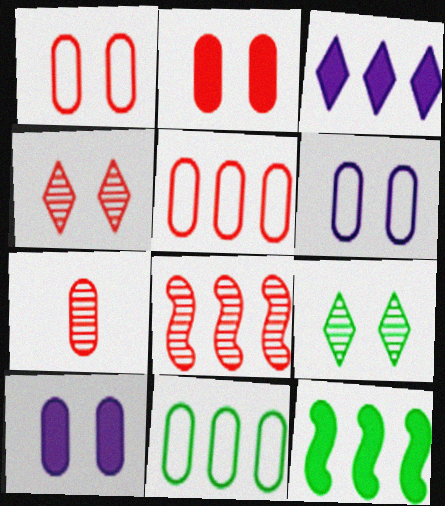[[2, 5, 7], 
[3, 8, 11], 
[4, 7, 8], 
[7, 10, 11]]